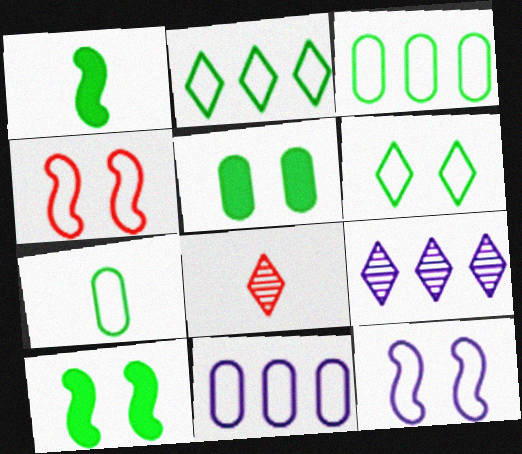[[8, 10, 11]]